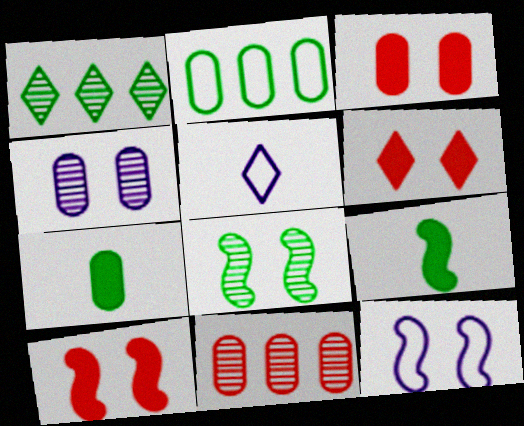[[1, 5, 6], 
[3, 6, 10], 
[8, 10, 12]]